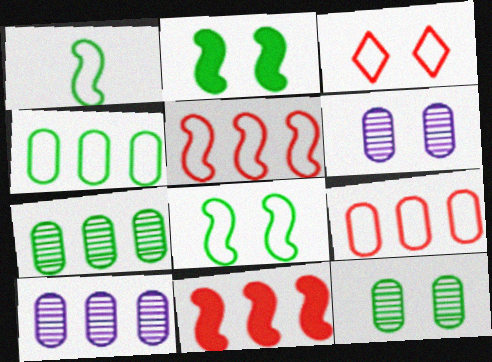[[2, 3, 6]]